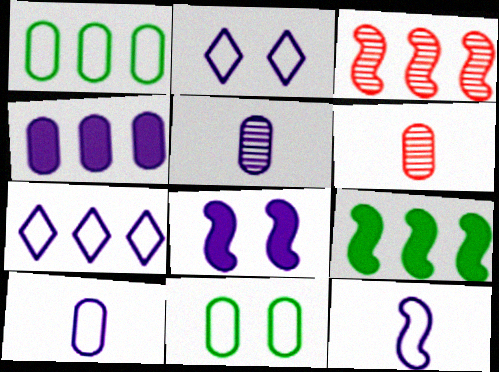[[2, 6, 9], 
[4, 6, 11], 
[5, 7, 8]]